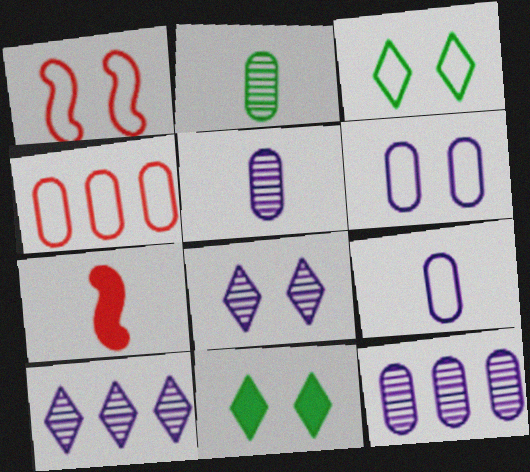[[1, 3, 6], 
[3, 7, 12]]